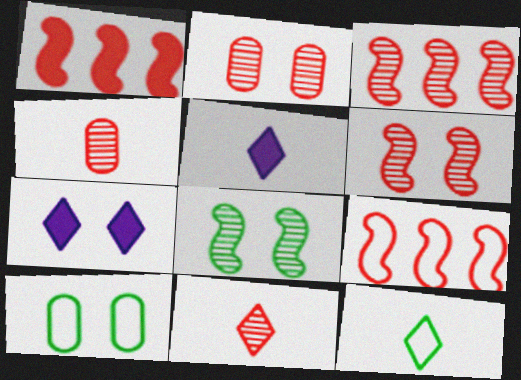[[1, 3, 9], 
[2, 3, 11], 
[3, 5, 10], 
[5, 11, 12], 
[6, 7, 10]]